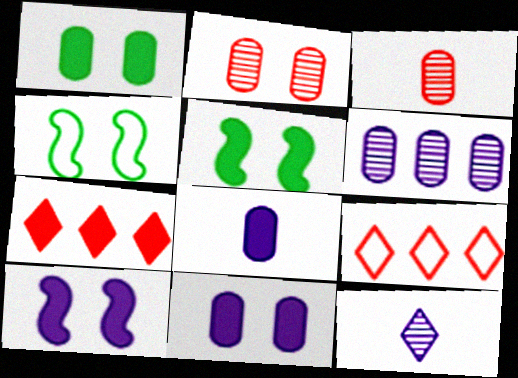[[5, 7, 8]]